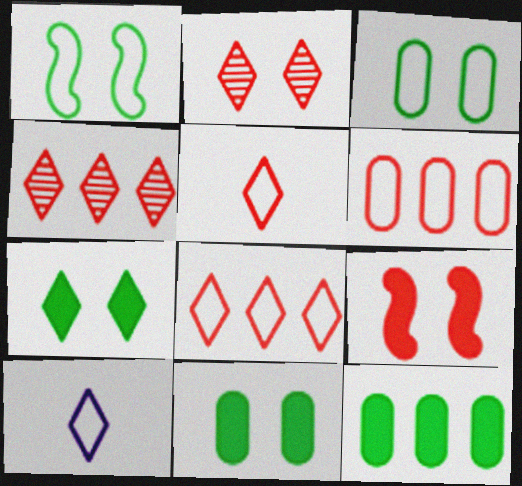[[1, 6, 10], 
[4, 7, 10]]